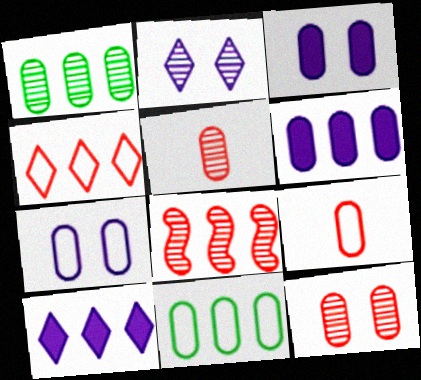[[1, 3, 9], 
[3, 5, 11], 
[7, 9, 11], 
[8, 10, 11]]